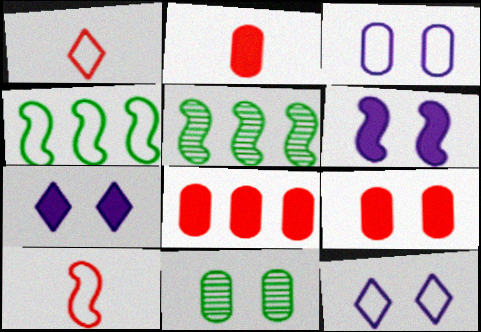[[1, 3, 4], 
[2, 5, 12], 
[2, 8, 9], 
[3, 9, 11], 
[5, 6, 10]]